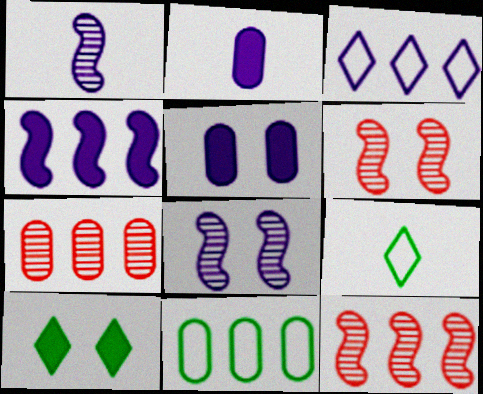[[1, 3, 5], 
[2, 3, 8], 
[5, 9, 12]]